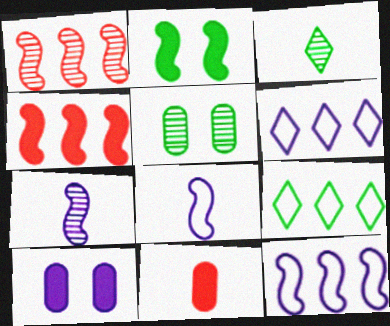[[1, 2, 8], 
[3, 8, 11], 
[6, 7, 10]]